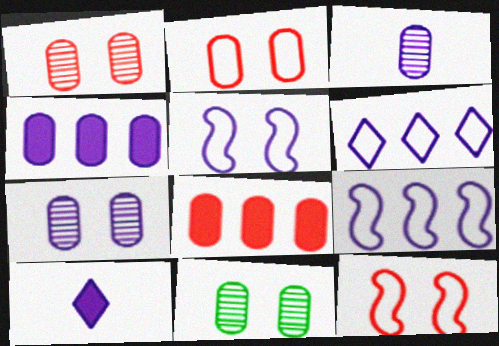[[1, 7, 11], 
[7, 9, 10]]